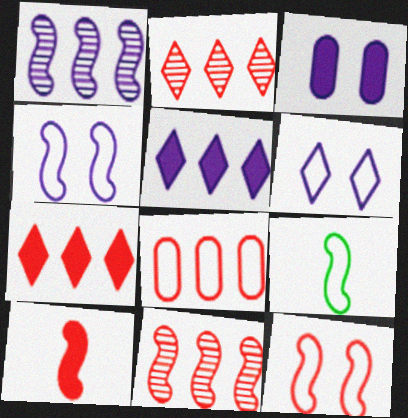[[2, 3, 9], 
[6, 8, 9], 
[7, 8, 11], 
[10, 11, 12]]